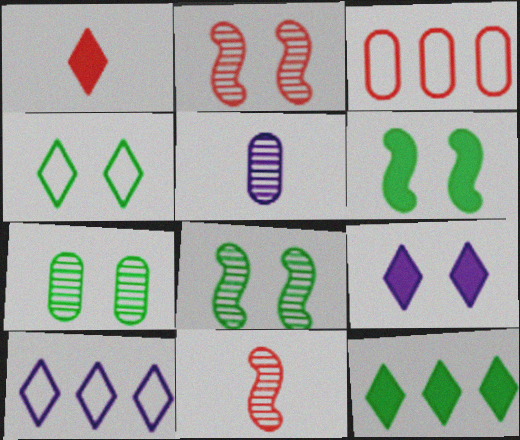[[1, 2, 3], 
[1, 9, 12], 
[4, 6, 7]]